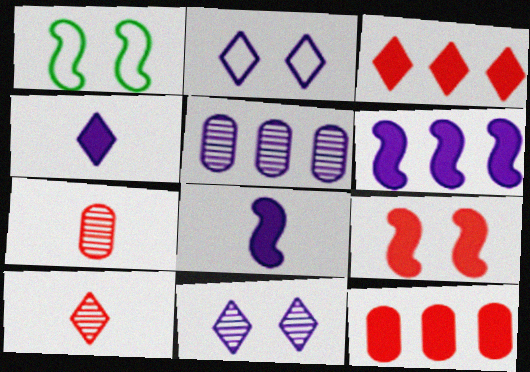[[2, 5, 8]]